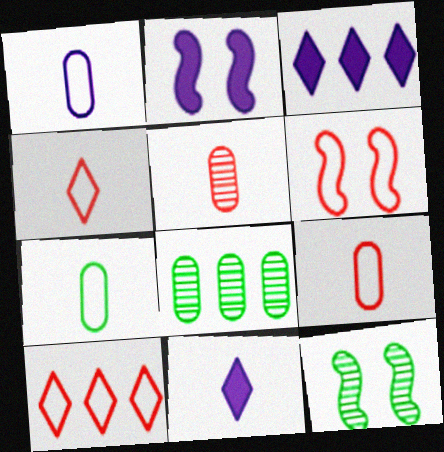[[1, 7, 9], 
[2, 4, 8], 
[2, 6, 12], 
[3, 9, 12], 
[6, 8, 11], 
[6, 9, 10]]